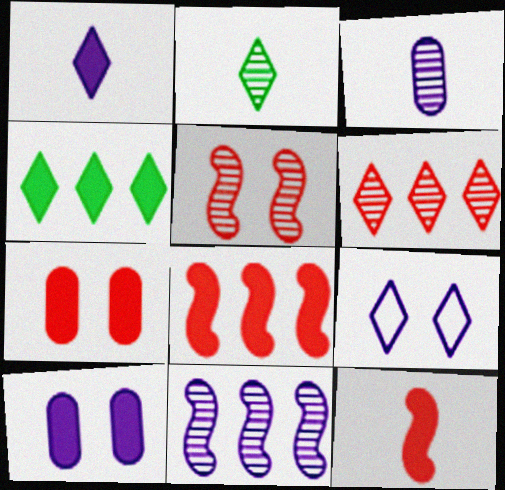[[4, 10, 12]]